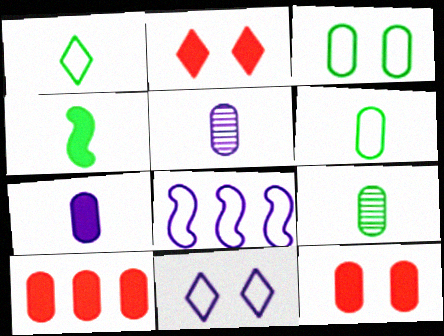[[1, 4, 9], 
[2, 8, 9], 
[3, 5, 10]]